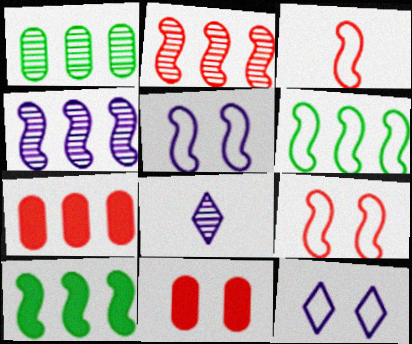[[3, 5, 6], 
[6, 8, 11]]